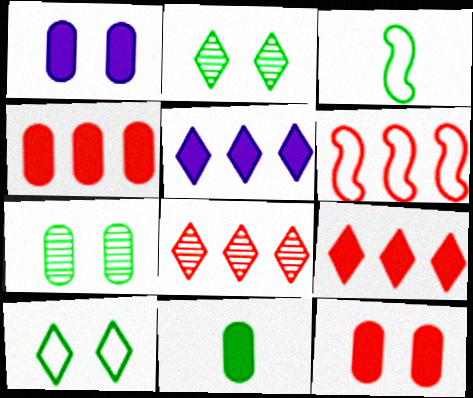[[1, 3, 8], 
[1, 4, 11], 
[4, 6, 8]]